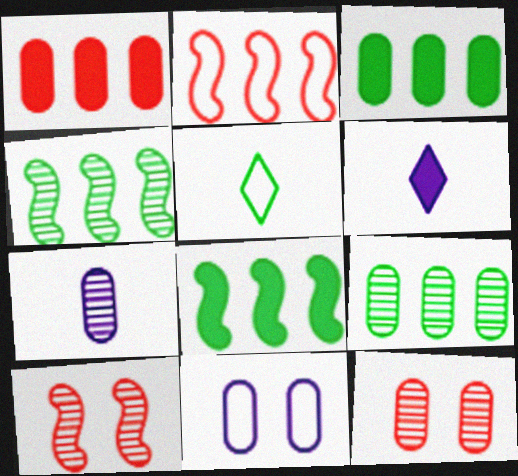[[2, 5, 11], 
[7, 9, 12]]